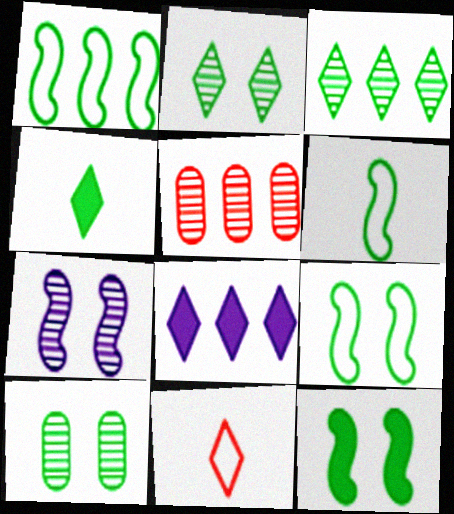[[1, 4, 10], 
[1, 5, 8], 
[1, 6, 9], 
[2, 8, 11]]